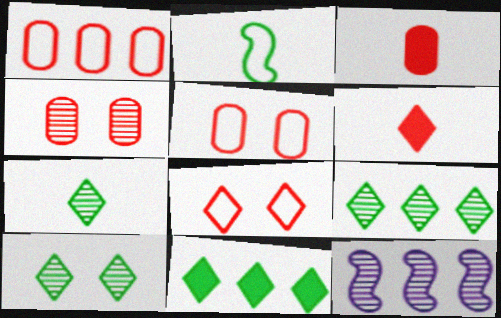[[1, 3, 4], 
[1, 11, 12], 
[4, 7, 12], 
[7, 9, 10]]